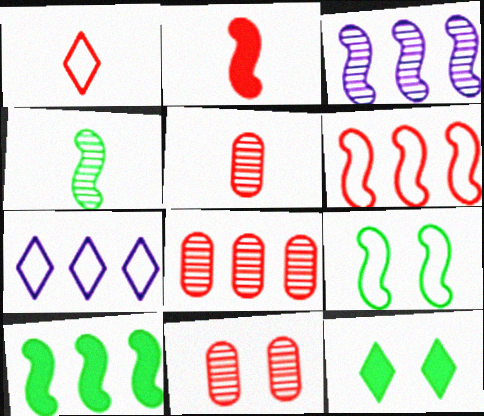[[1, 2, 5], 
[2, 3, 9], 
[3, 6, 10], 
[4, 9, 10], 
[5, 8, 11], 
[7, 8, 10]]